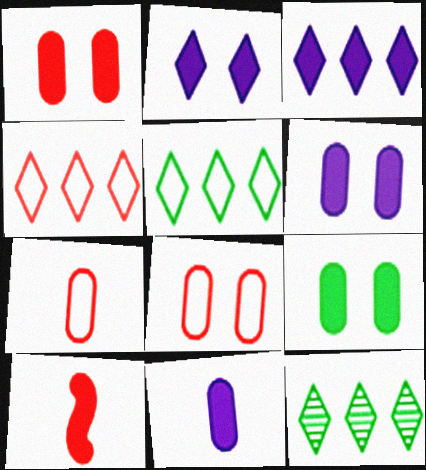[[1, 6, 9], 
[3, 4, 12], 
[3, 9, 10]]